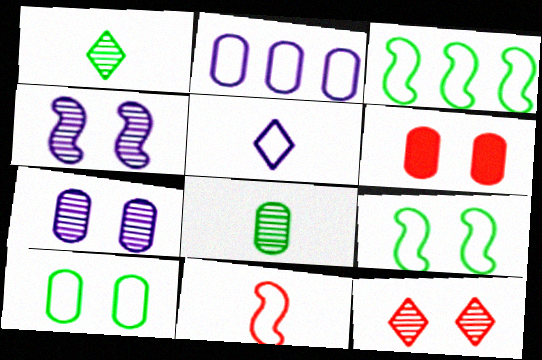[[2, 6, 8], 
[6, 7, 10]]